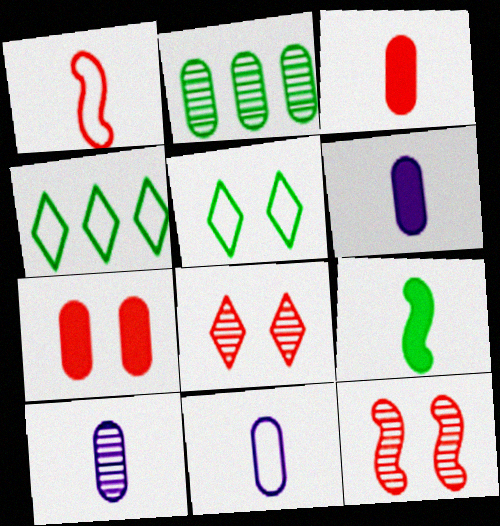[[2, 5, 9], 
[2, 7, 11], 
[4, 6, 12], 
[6, 10, 11]]